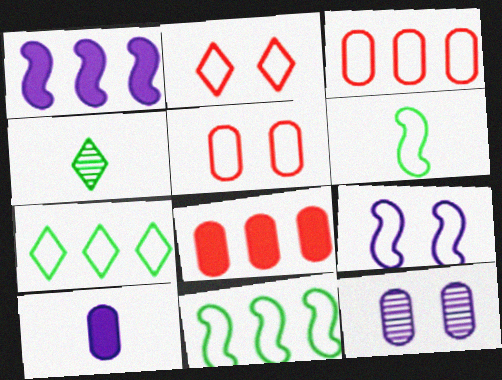[[1, 4, 5], 
[4, 8, 9]]